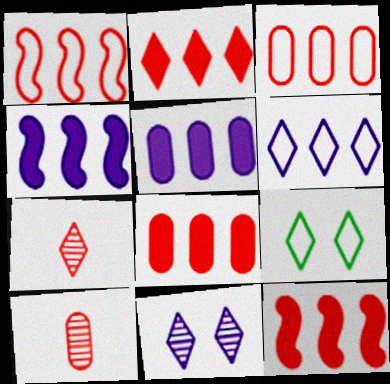[[2, 8, 12], 
[4, 9, 10]]